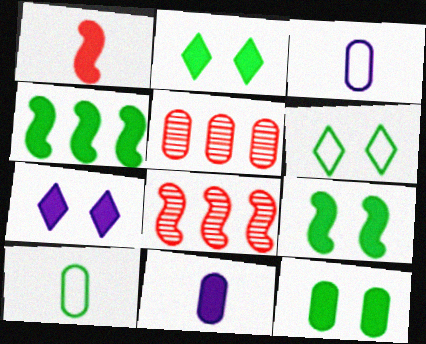[[2, 3, 8], 
[2, 9, 12], 
[3, 5, 12], 
[6, 8, 11], 
[7, 8, 10]]